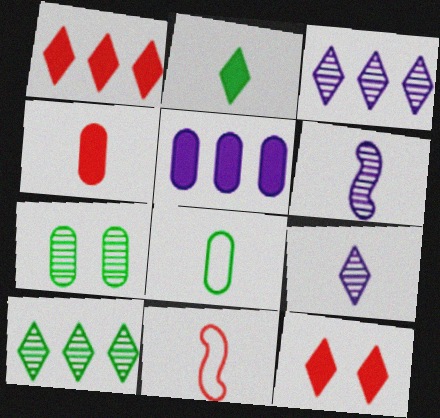[]